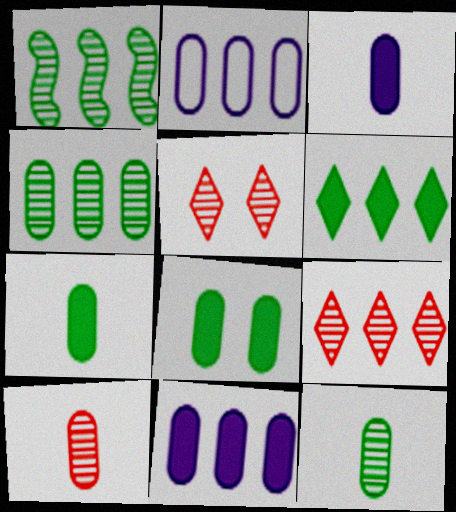[[2, 8, 10]]